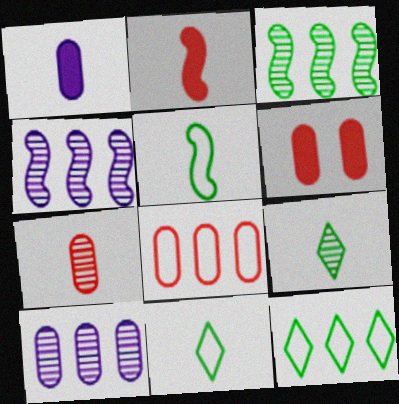[[4, 6, 11], 
[6, 7, 8]]